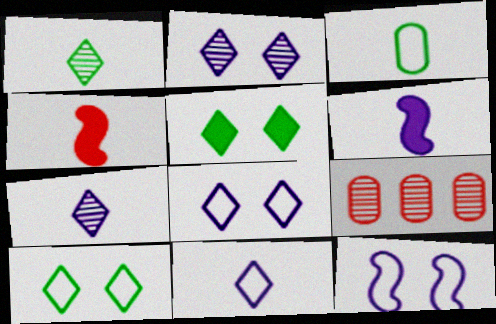[[3, 4, 7], 
[6, 9, 10]]